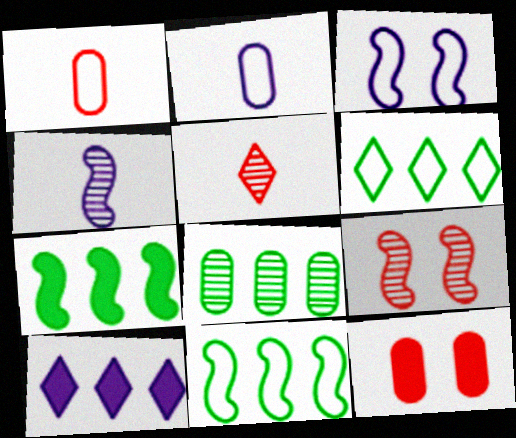[[1, 3, 6], 
[2, 8, 12], 
[4, 6, 12], 
[6, 7, 8]]